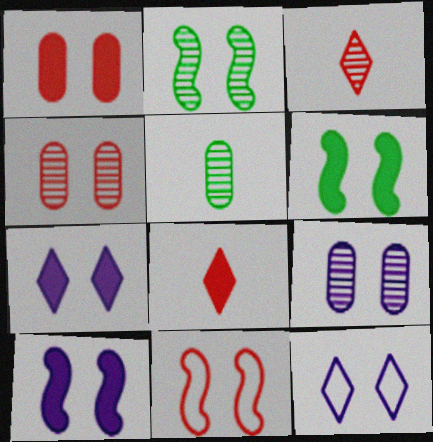[[1, 2, 12], 
[1, 6, 7], 
[2, 10, 11], 
[4, 6, 12], 
[9, 10, 12]]